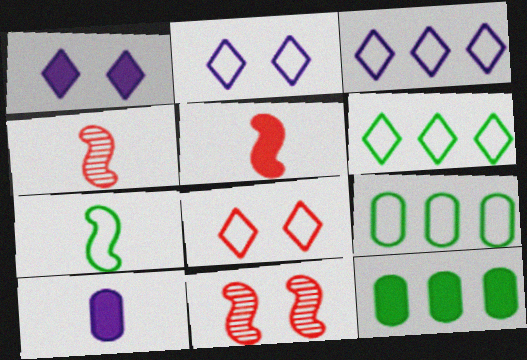[[1, 4, 9], 
[1, 5, 12], 
[2, 4, 12], 
[6, 10, 11]]